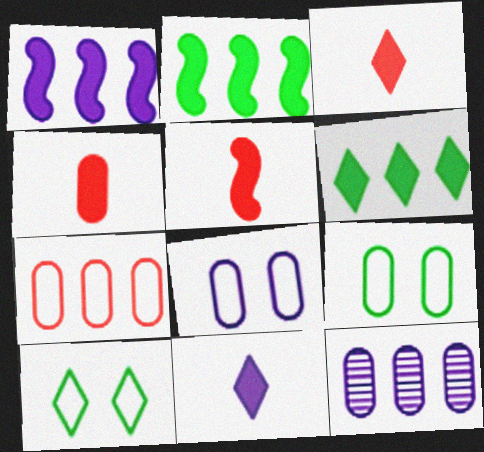[[3, 4, 5], 
[4, 9, 12], 
[5, 10, 12]]